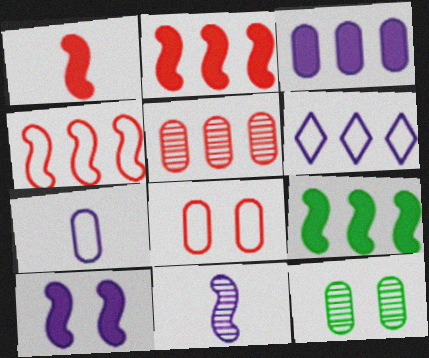[[1, 6, 12], 
[1, 9, 10], 
[5, 6, 9]]